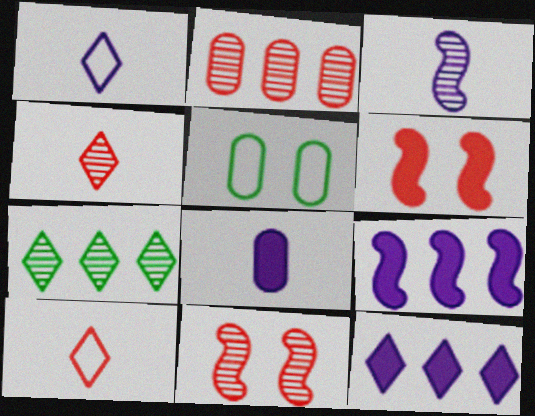[[1, 3, 8], 
[2, 4, 11], 
[2, 5, 8], 
[2, 6, 10], 
[4, 5, 9]]